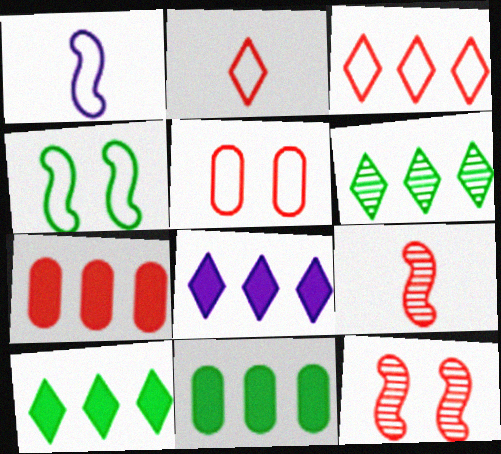[[2, 7, 12], 
[3, 6, 8]]